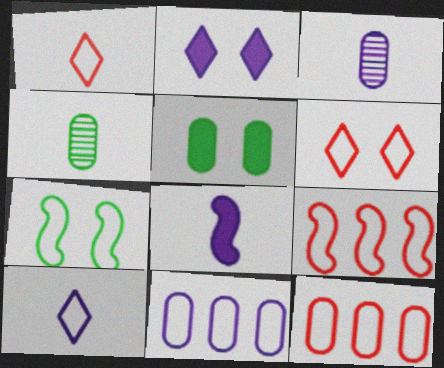[[1, 4, 8], 
[1, 7, 11], 
[2, 4, 9], 
[3, 5, 12], 
[3, 8, 10], 
[7, 10, 12]]